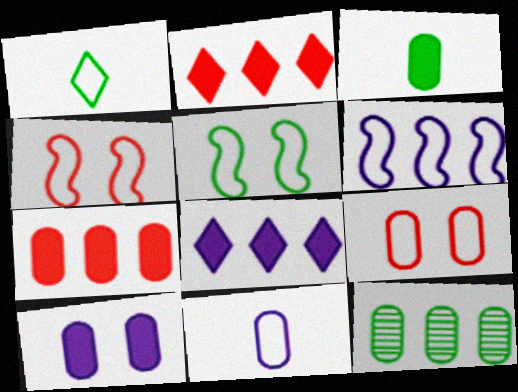[[1, 6, 9], 
[2, 6, 12], 
[3, 7, 10]]